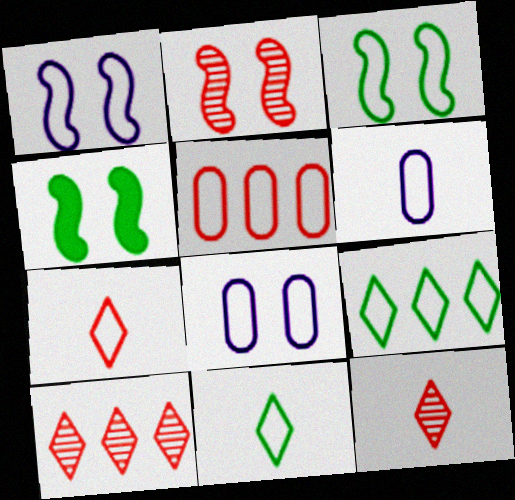[[1, 2, 4], 
[1, 5, 11], 
[4, 6, 10]]